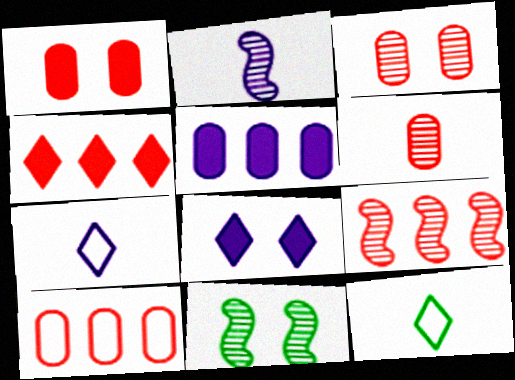[[1, 6, 10], 
[2, 9, 11], 
[4, 9, 10]]